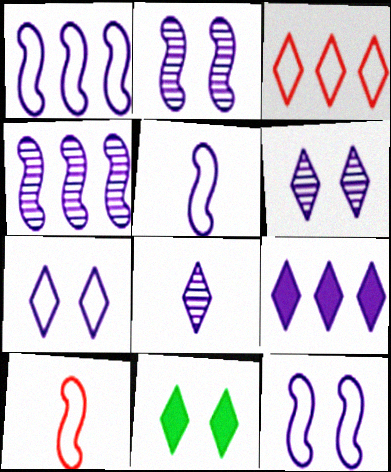[[1, 5, 12], 
[3, 8, 11], 
[7, 8, 9]]